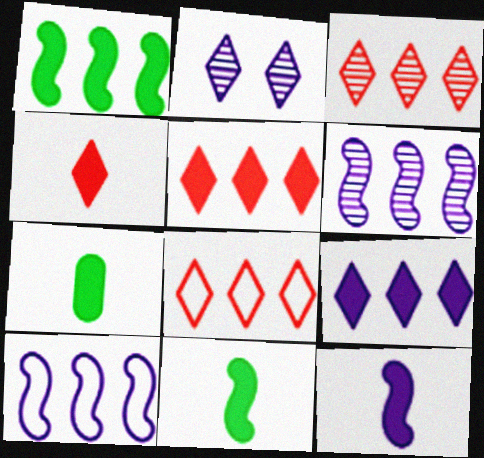[[3, 5, 8], 
[4, 7, 12]]